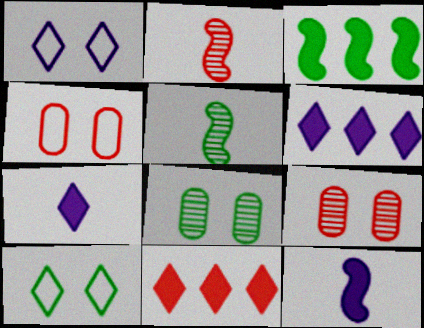[[2, 4, 11], 
[4, 5, 6]]